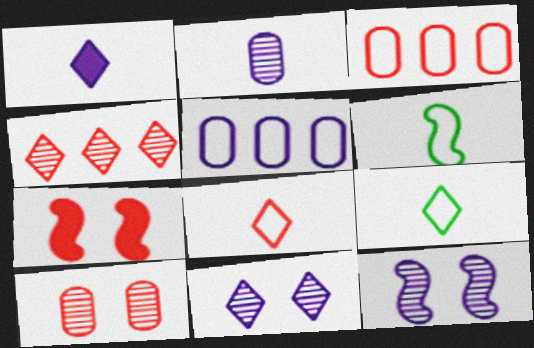[[1, 5, 12]]